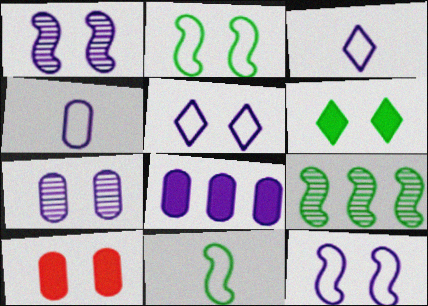[[1, 3, 8], 
[3, 9, 10], 
[4, 7, 8]]